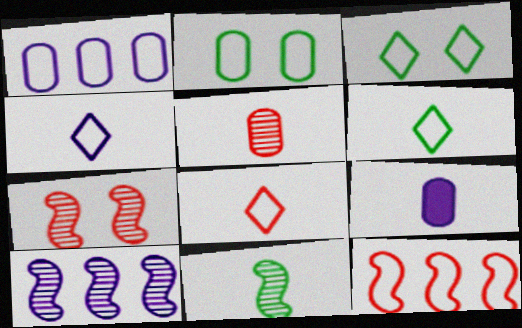[[2, 4, 12], 
[4, 6, 8], 
[7, 10, 11], 
[8, 9, 11]]